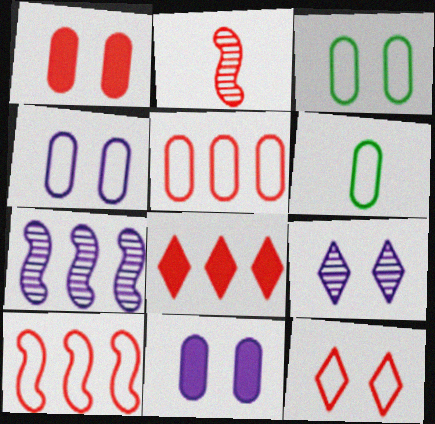[[4, 5, 6]]